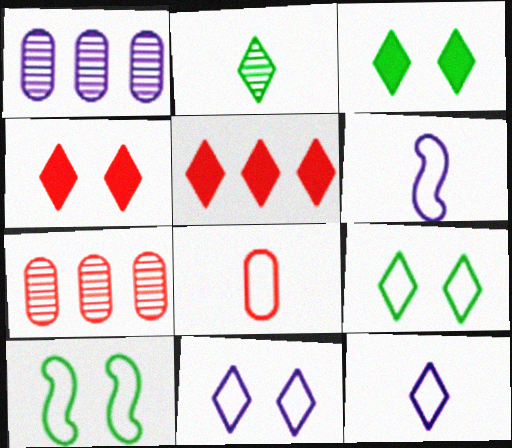[[2, 5, 11], 
[3, 6, 7]]